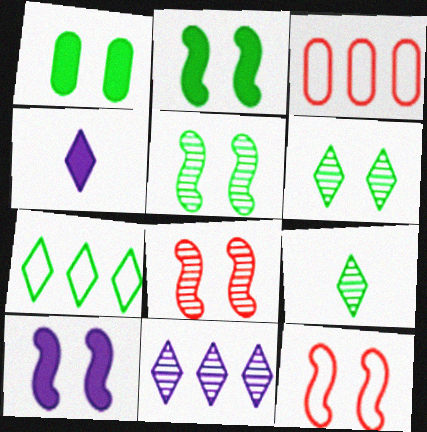[[3, 4, 5], 
[3, 9, 10], 
[5, 10, 12]]